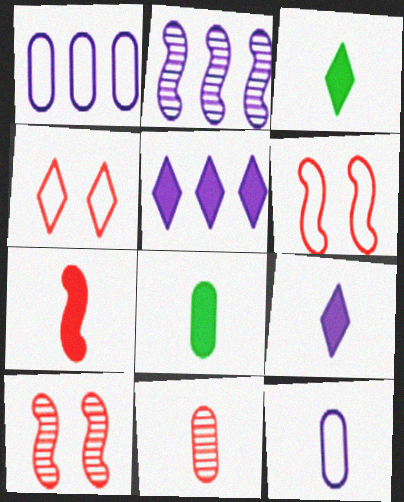[[1, 2, 5], 
[1, 3, 10], 
[2, 4, 8], 
[7, 8, 9], 
[8, 11, 12]]